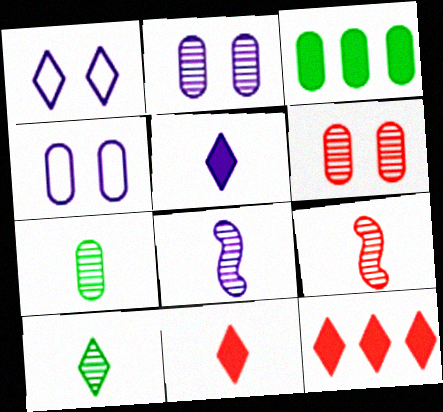[[1, 3, 9], 
[1, 10, 12]]